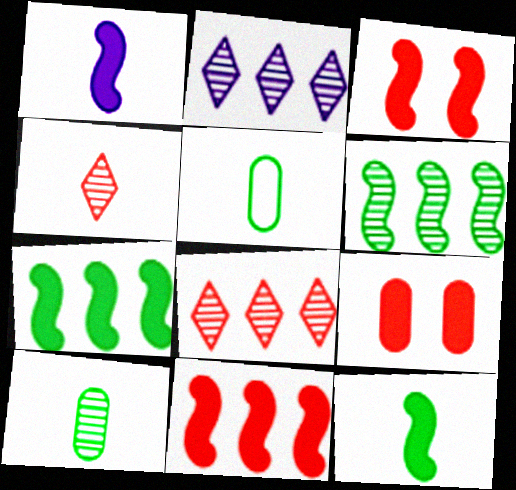[[1, 3, 7], 
[1, 4, 5], 
[2, 3, 5]]